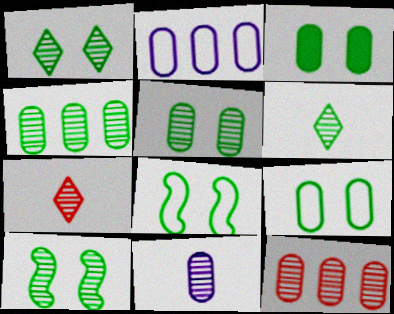[[1, 3, 8], 
[1, 5, 10], 
[3, 5, 9], 
[4, 6, 10], 
[5, 11, 12]]